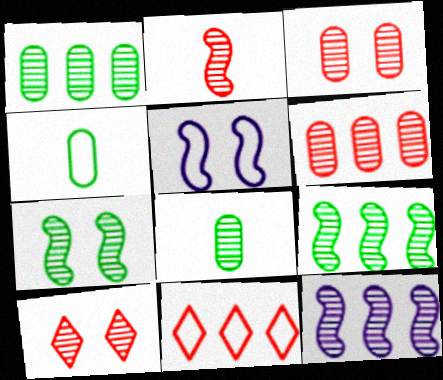[[2, 6, 10], 
[2, 7, 12], 
[4, 5, 11], 
[8, 10, 12]]